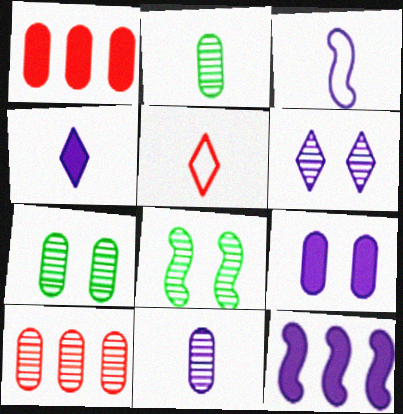[[3, 4, 11], 
[4, 9, 12], 
[5, 7, 12], 
[7, 10, 11]]